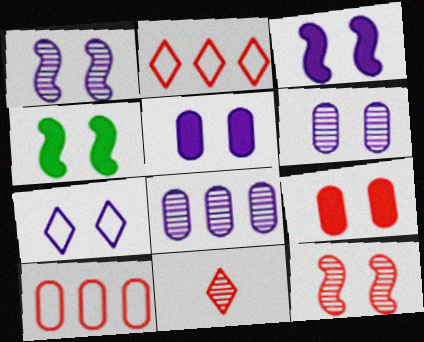[[1, 5, 7], 
[3, 6, 7]]